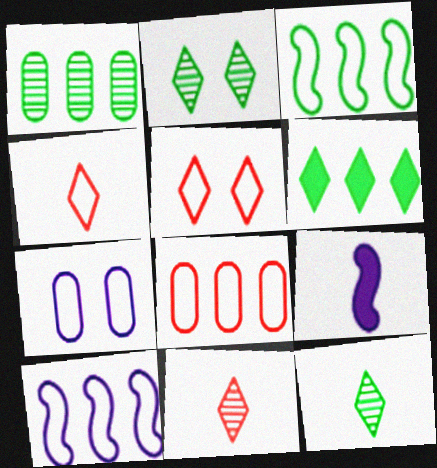[[1, 3, 6], 
[1, 5, 9], 
[2, 8, 9], 
[3, 4, 7]]